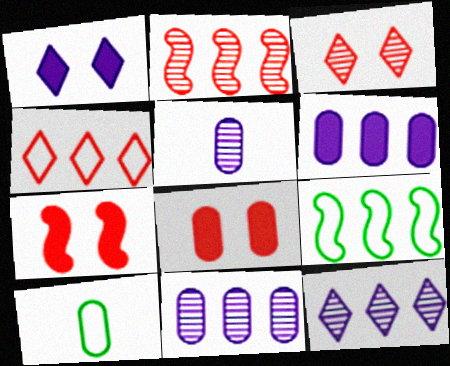[[1, 2, 10], 
[7, 10, 12], 
[8, 10, 11]]